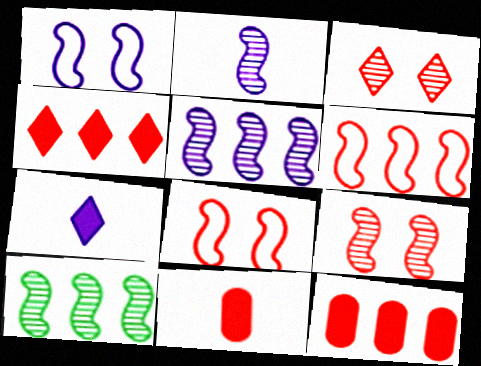[[2, 9, 10], 
[3, 6, 11]]